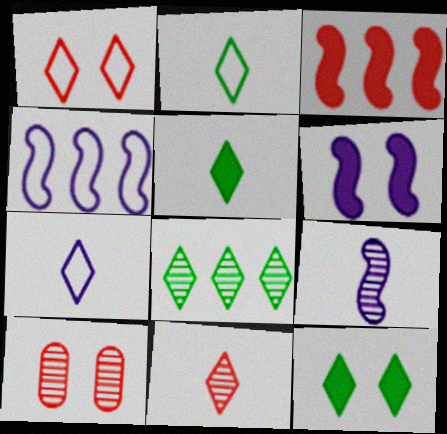[[2, 8, 12], 
[4, 5, 10], 
[4, 6, 9], 
[5, 7, 11], 
[8, 9, 10]]